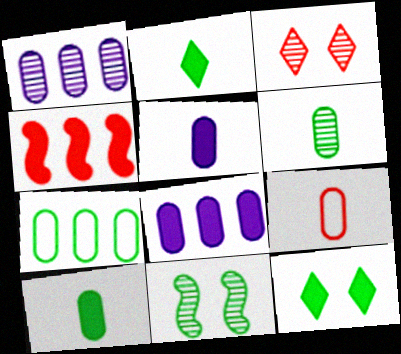[[2, 7, 11], 
[3, 4, 9], 
[4, 5, 12], 
[5, 6, 9]]